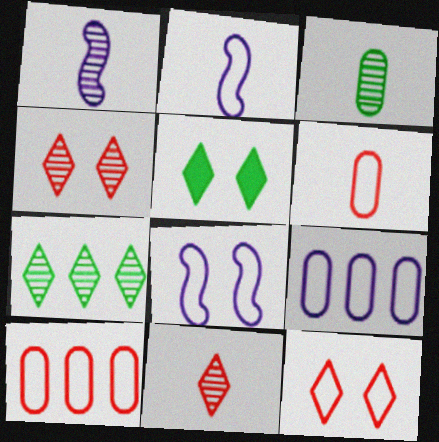[[1, 3, 11], 
[1, 5, 10]]